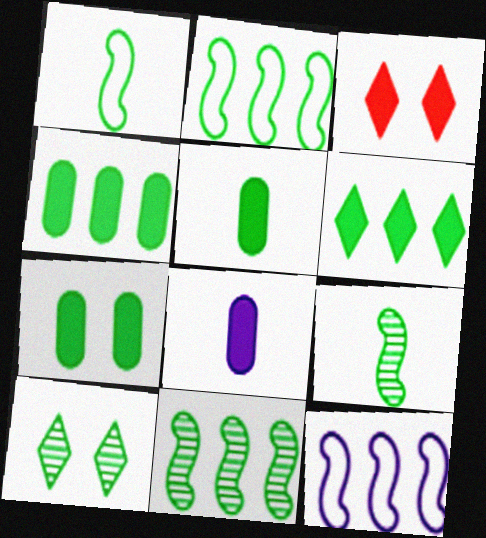[[1, 4, 10], 
[2, 5, 10], 
[4, 5, 7]]